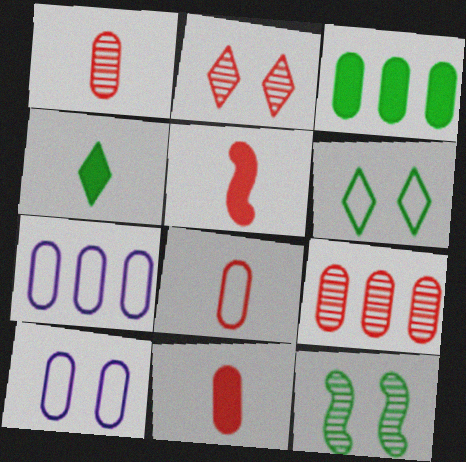[[1, 3, 10], 
[1, 8, 11], 
[3, 7, 9]]